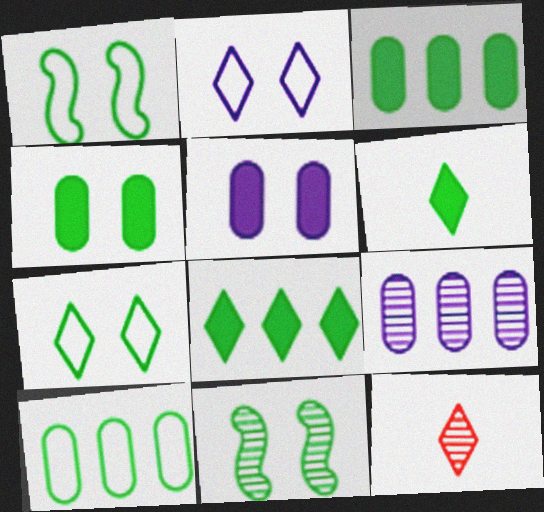[[2, 8, 12], 
[4, 7, 11], 
[6, 10, 11], 
[9, 11, 12]]